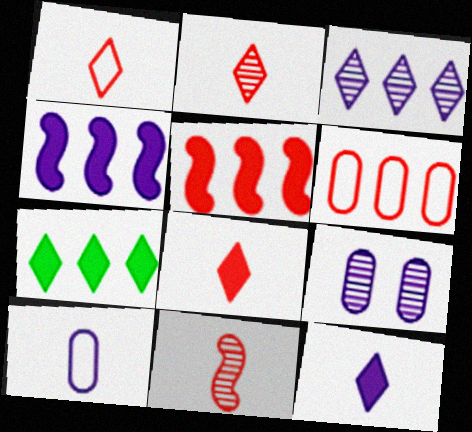[[1, 2, 8]]